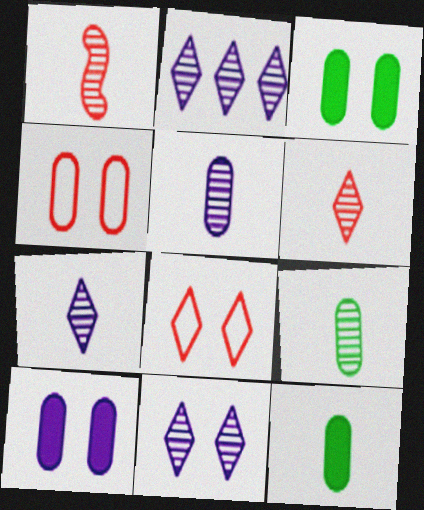[[1, 7, 9], 
[2, 7, 11]]